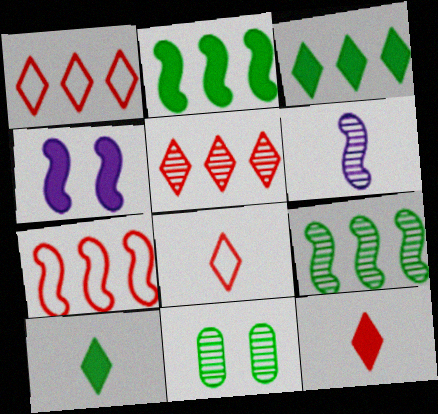[[5, 6, 11]]